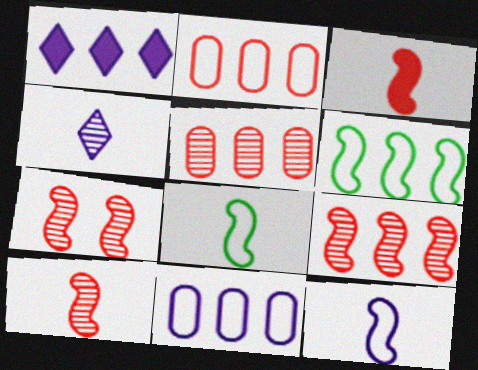[[1, 5, 6], 
[7, 9, 10]]